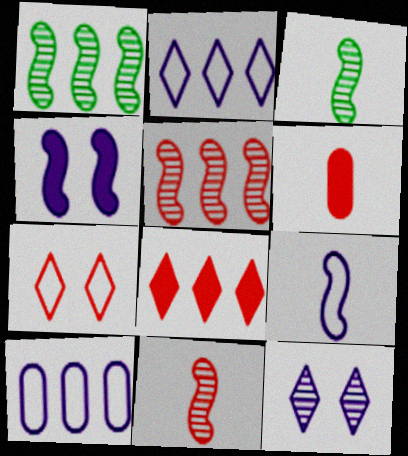[[1, 8, 10], 
[5, 6, 7]]